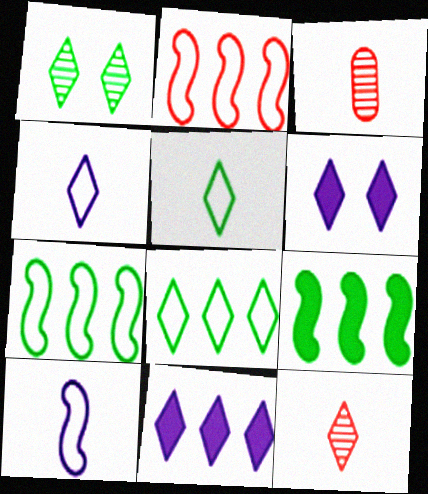[[3, 6, 7], 
[6, 8, 12]]